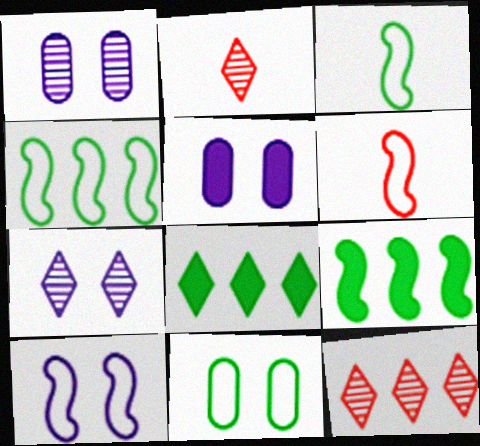[[1, 6, 8], 
[2, 4, 5], 
[3, 5, 12], 
[4, 6, 10], 
[5, 7, 10]]